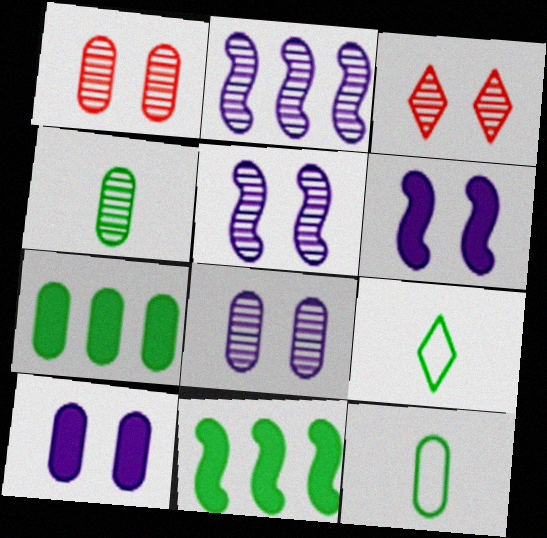[[2, 3, 4]]